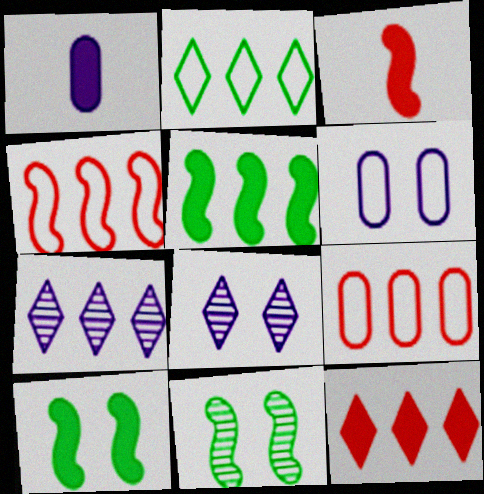[[1, 10, 12], 
[2, 7, 12], 
[5, 7, 9]]